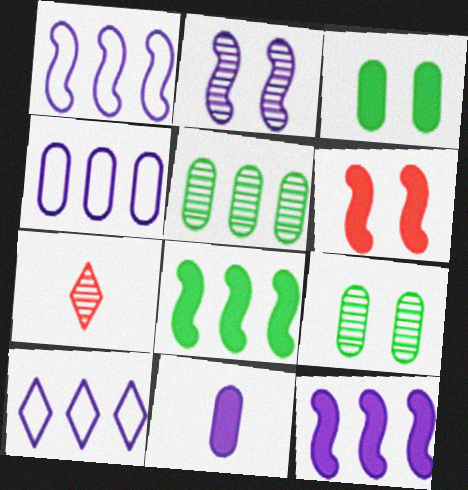[[1, 3, 7], 
[1, 4, 10], 
[2, 5, 7], 
[2, 10, 11]]